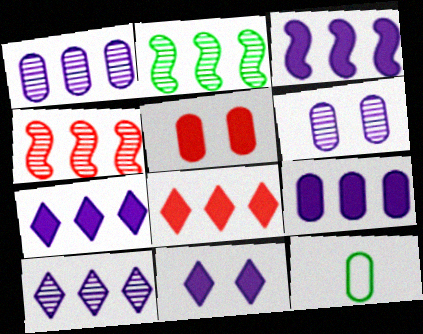[[1, 5, 12], 
[3, 7, 9], 
[4, 11, 12]]